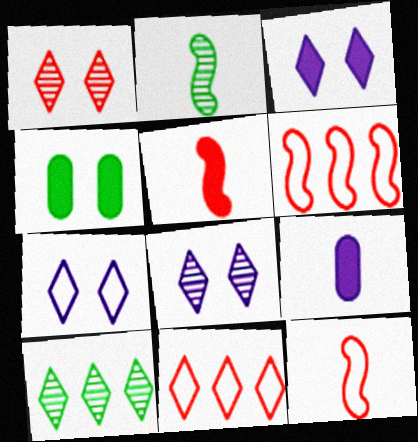[[3, 7, 8]]